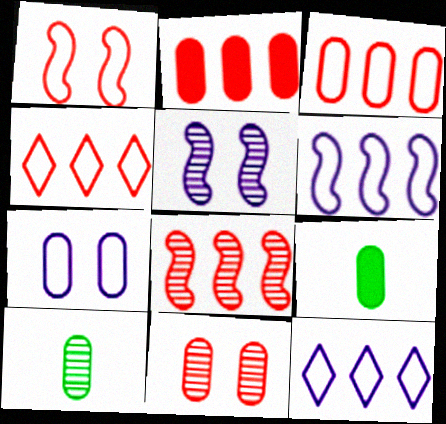[[2, 4, 8], 
[2, 7, 10], 
[4, 5, 9]]